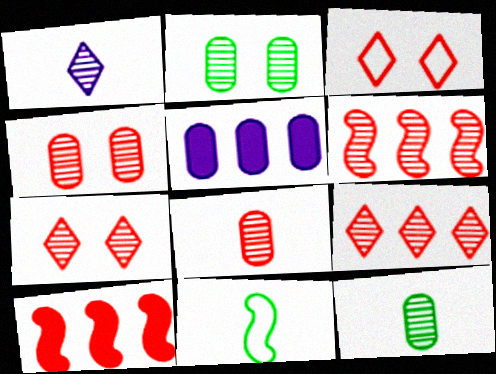[[1, 2, 6], 
[3, 8, 10], 
[5, 7, 11], 
[6, 7, 8]]